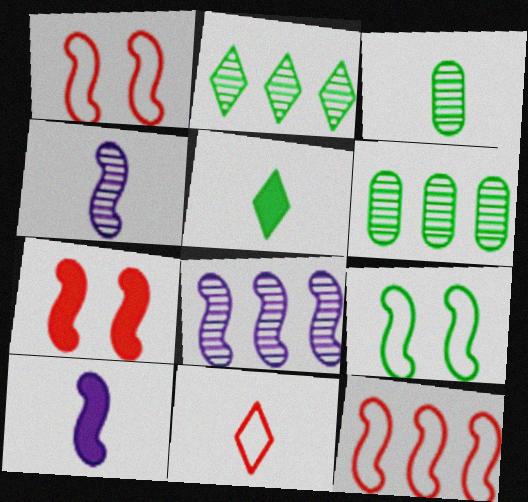[[3, 10, 11], 
[5, 6, 9]]